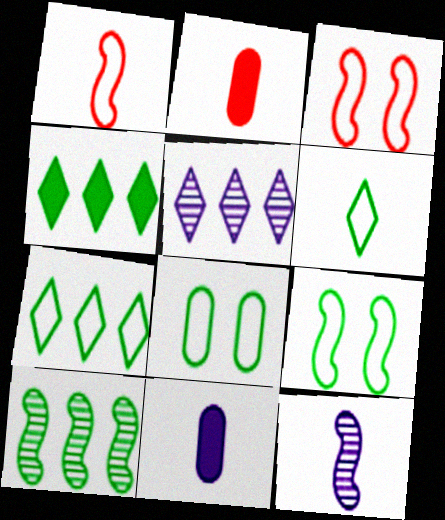[[2, 5, 9], 
[2, 6, 12]]